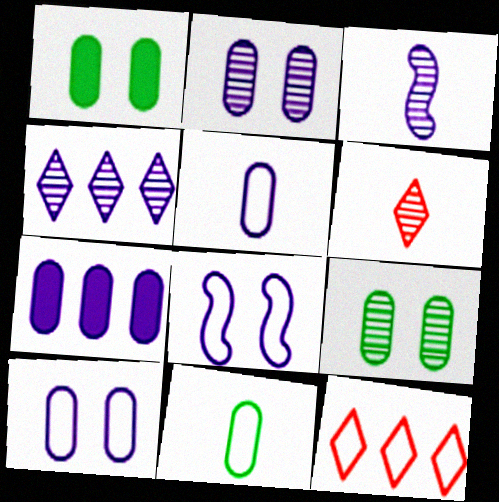[[1, 3, 12], 
[2, 3, 4], 
[2, 5, 7], 
[8, 11, 12]]